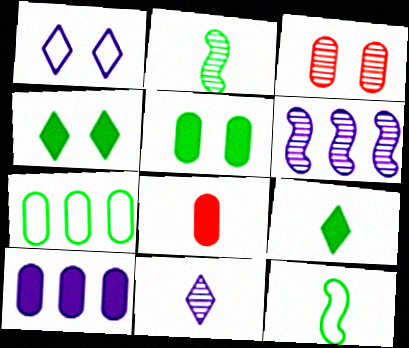[[2, 4, 7], 
[5, 8, 10], 
[8, 11, 12]]